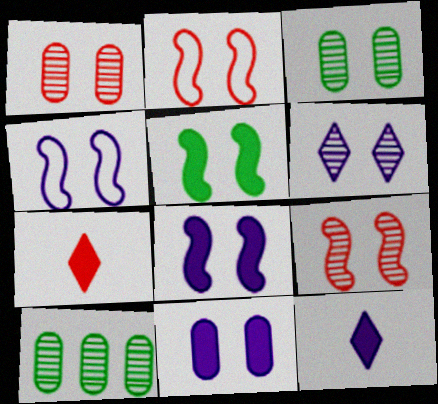[[2, 10, 12], 
[3, 6, 9], 
[4, 5, 9], 
[4, 6, 11], 
[4, 7, 10]]